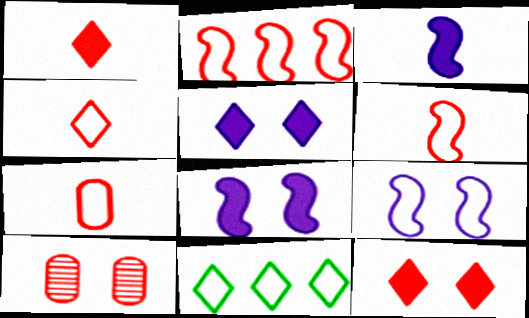[[1, 2, 10], 
[3, 10, 11], 
[4, 6, 7], 
[7, 9, 11]]